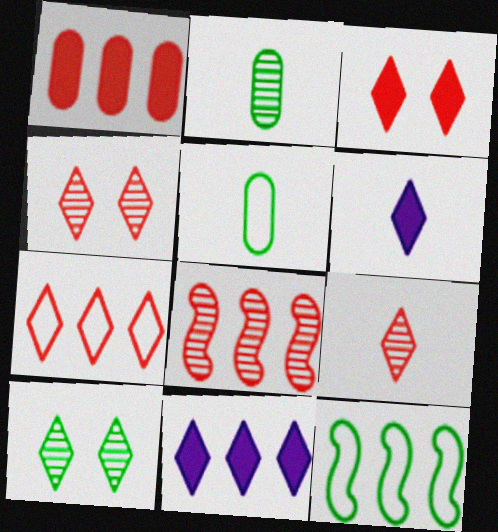[[1, 7, 8], 
[3, 7, 9], 
[6, 7, 10]]